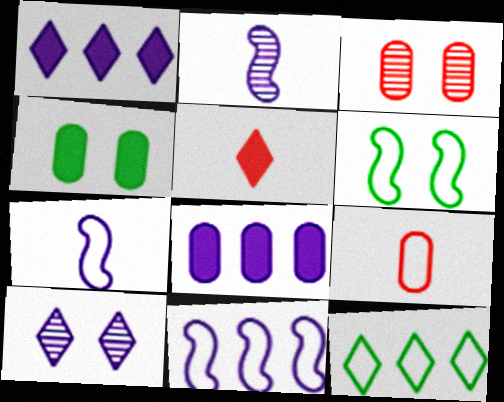[[5, 10, 12], 
[7, 8, 10]]